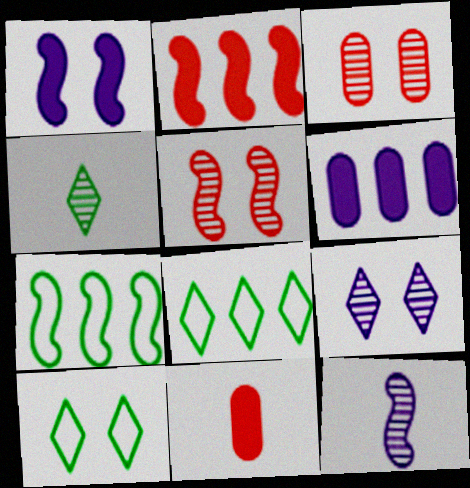[[1, 3, 10], 
[7, 9, 11]]